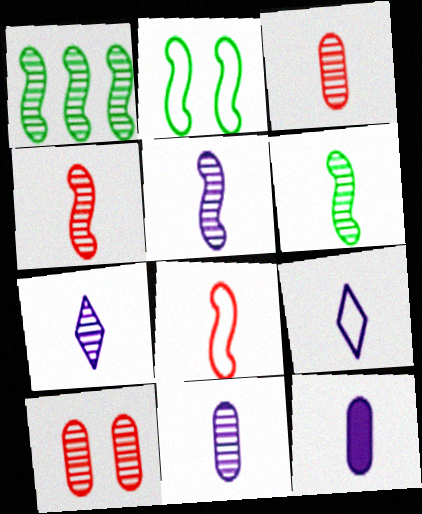[[1, 7, 10], 
[3, 6, 7], 
[4, 5, 6], 
[5, 7, 11], 
[5, 9, 12]]